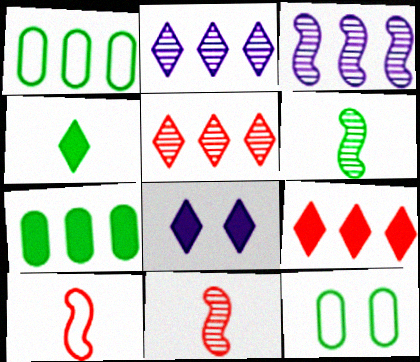[[1, 3, 9], 
[1, 8, 11], 
[4, 8, 9]]